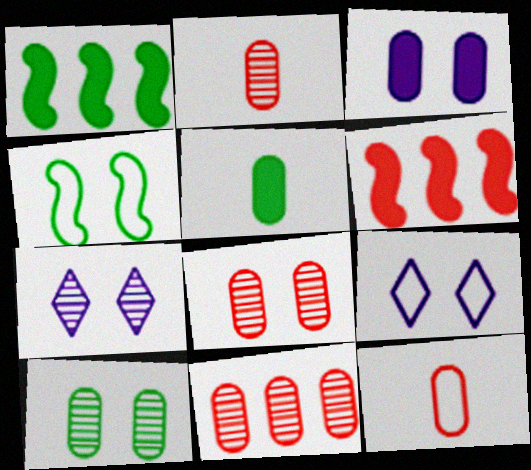[[1, 2, 9], 
[1, 7, 12], 
[2, 8, 11]]